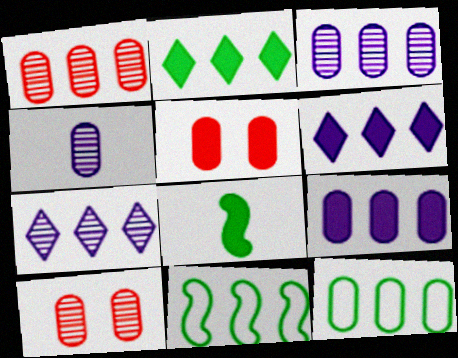[[1, 6, 11], 
[1, 9, 12], 
[4, 5, 12], 
[5, 6, 8]]